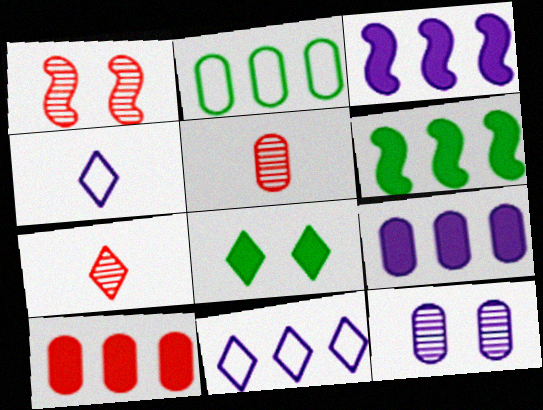[[3, 4, 12], 
[7, 8, 11]]